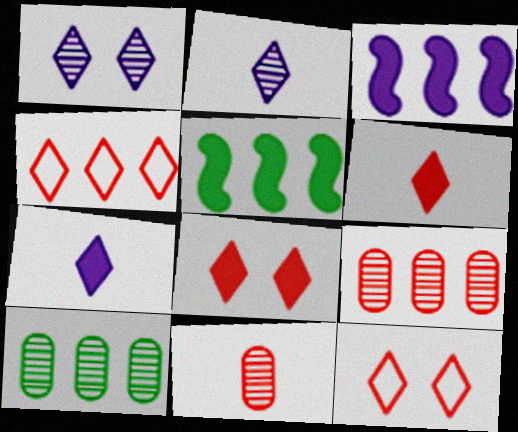[[3, 4, 10]]